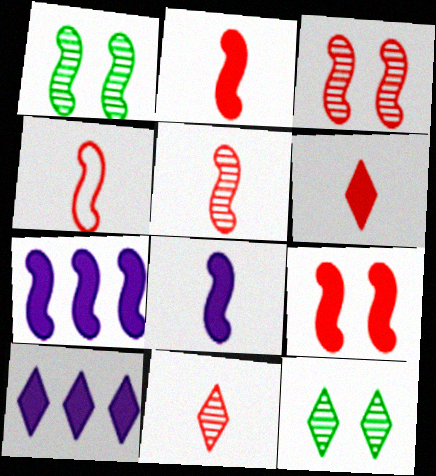[[1, 4, 7], 
[2, 4, 5]]